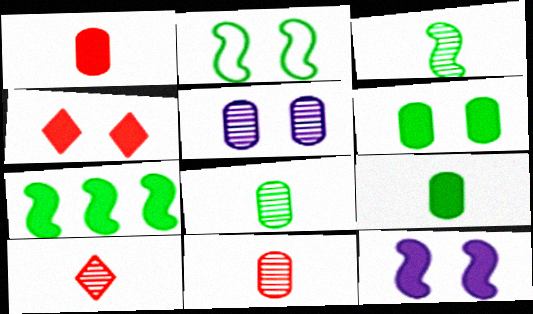[[2, 3, 7], 
[2, 4, 5], 
[4, 6, 12]]